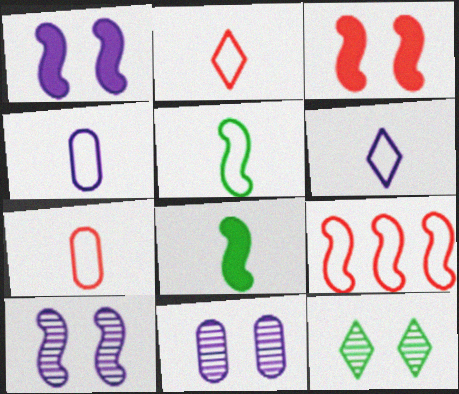[[2, 4, 5], 
[5, 6, 7], 
[8, 9, 10]]